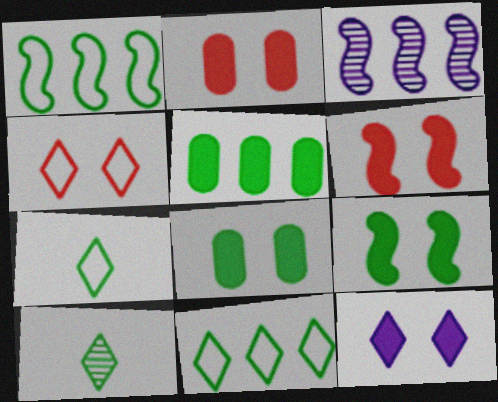[[1, 8, 10], 
[2, 3, 7], 
[2, 9, 12], 
[6, 8, 12]]